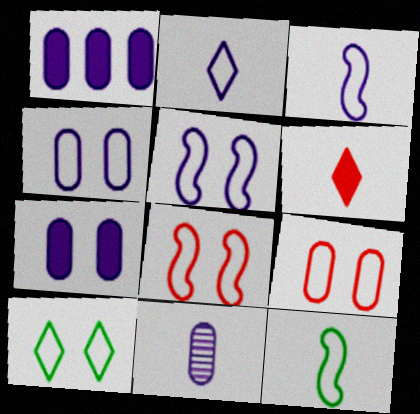[[1, 4, 11], 
[4, 8, 10], 
[5, 9, 10], 
[6, 11, 12]]